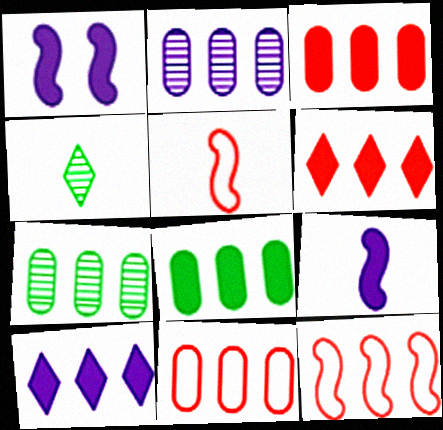[[1, 4, 11], 
[2, 8, 11], 
[7, 10, 12]]